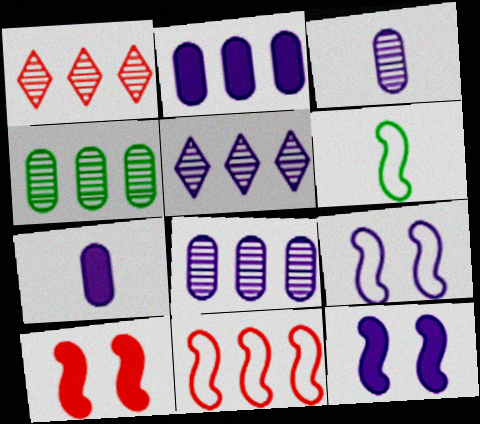[[5, 7, 9], 
[6, 9, 11]]